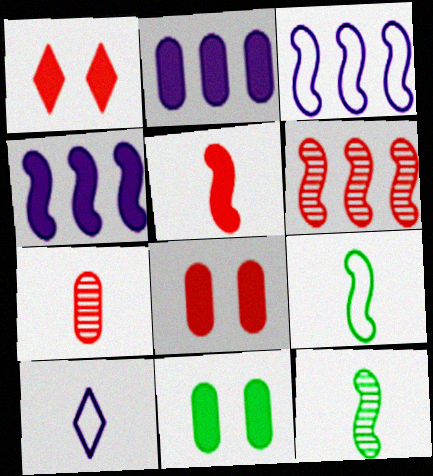[[6, 10, 11]]